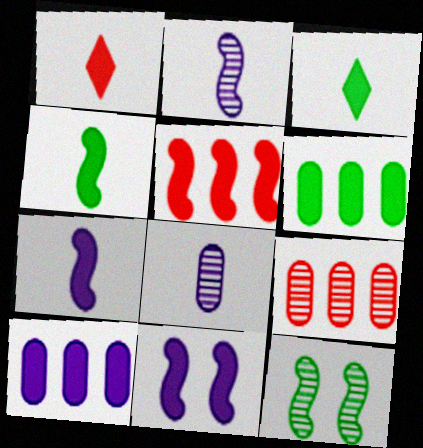[[1, 6, 11], 
[4, 5, 11]]